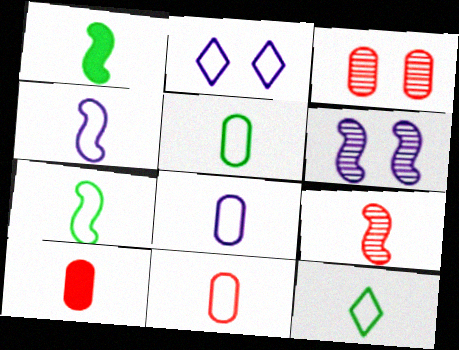[[1, 4, 9], 
[4, 11, 12], 
[5, 7, 12], 
[5, 8, 11]]